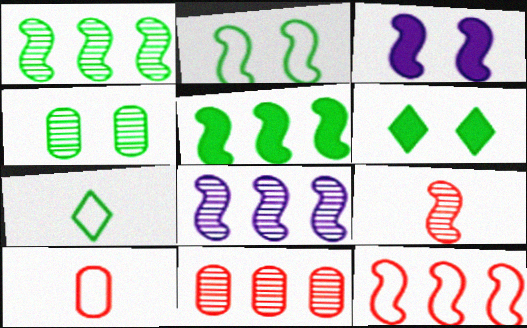[[2, 4, 6], 
[3, 7, 11], 
[4, 5, 7], 
[5, 8, 12], 
[6, 8, 10]]